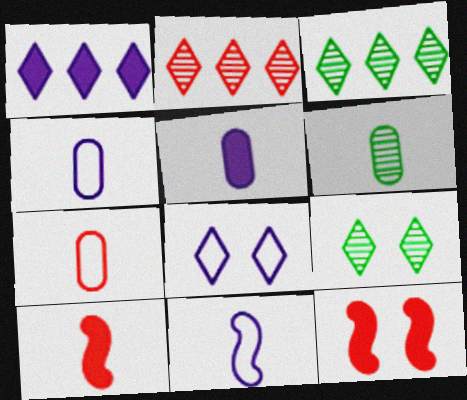[[2, 7, 12], 
[3, 4, 12], 
[5, 6, 7]]